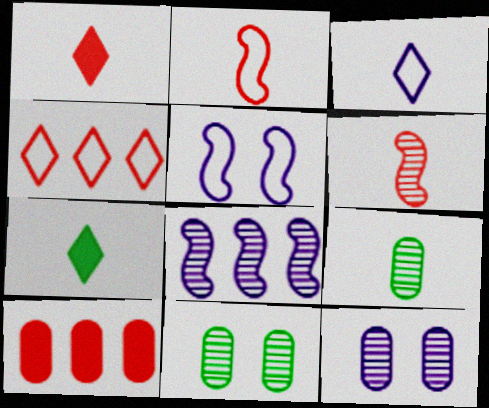[]